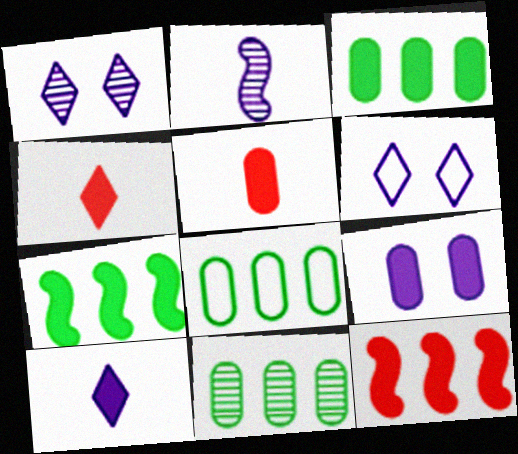[[3, 5, 9], 
[3, 8, 11], 
[4, 7, 9]]